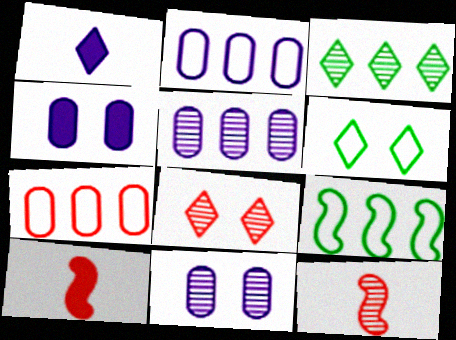[[3, 11, 12], 
[5, 6, 10], 
[7, 8, 10]]